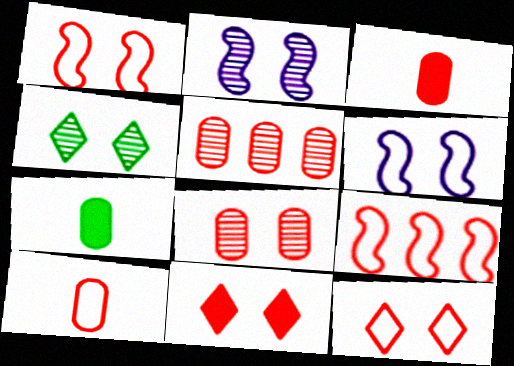[[1, 8, 11], 
[2, 4, 8], 
[9, 10, 12]]